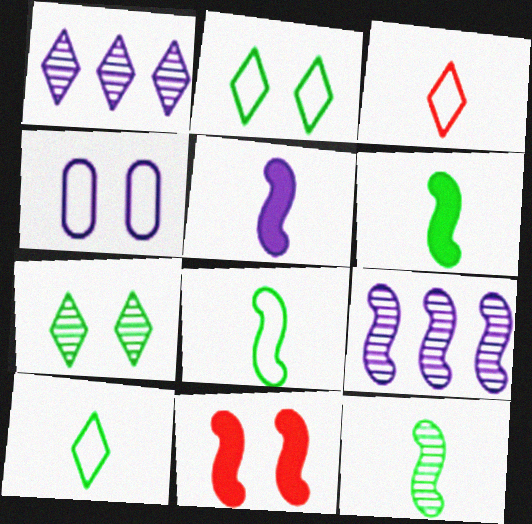[[1, 4, 5], 
[4, 7, 11], 
[6, 8, 12], 
[8, 9, 11]]